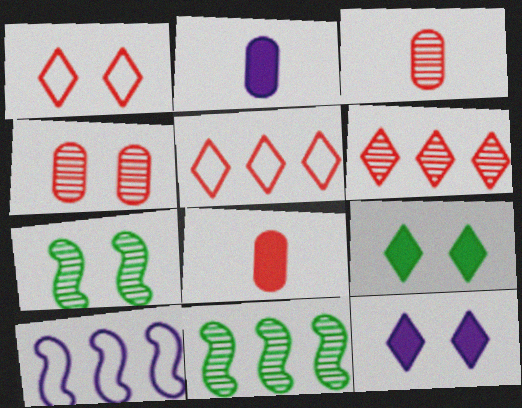[[1, 2, 11], 
[2, 5, 7], 
[3, 9, 10]]